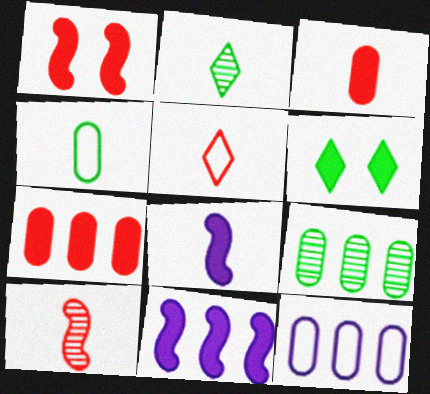[[1, 2, 12], 
[3, 5, 10], 
[3, 6, 11], 
[6, 7, 8], 
[6, 10, 12], 
[7, 9, 12]]